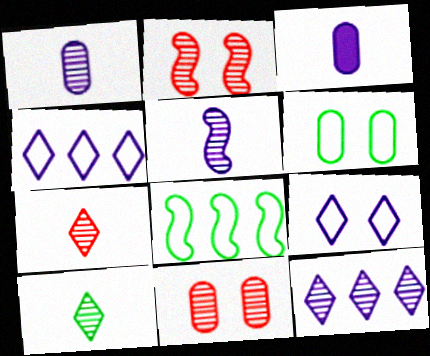[]